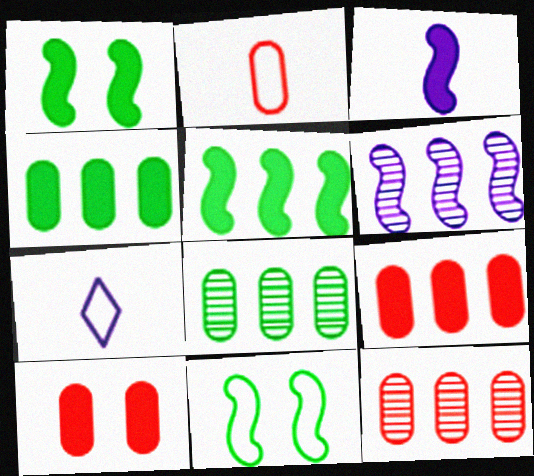[[1, 7, 12], 
[2, 10, 12]]